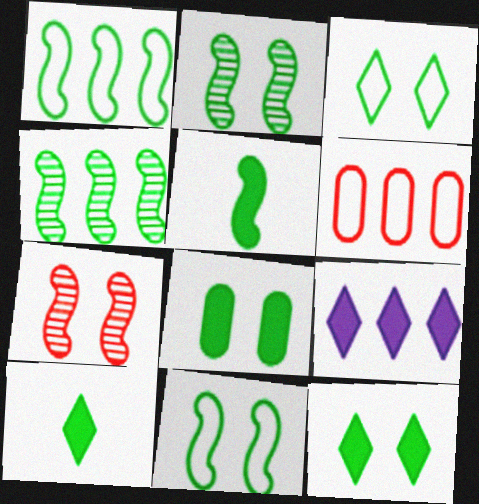[[1, 2, 5], 
[2, 3, 8], 
[4, 5, 11], 
[4, 6, 9]]